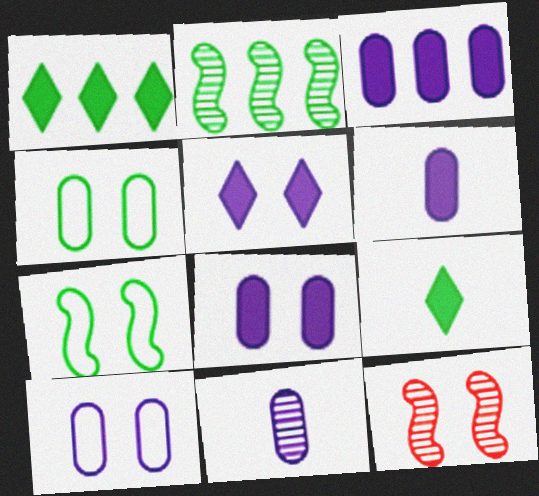[[2, 4, 9], 
[3, 6, 8], 
[3, 10, 11], 
[4, 5, 12]]